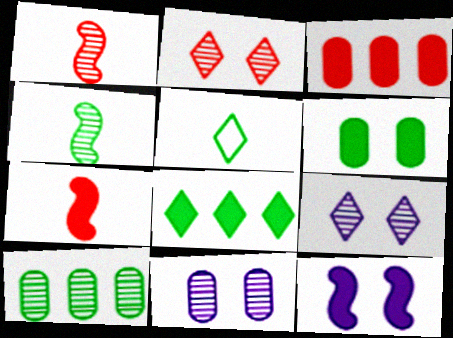[[1, 9, 10]]